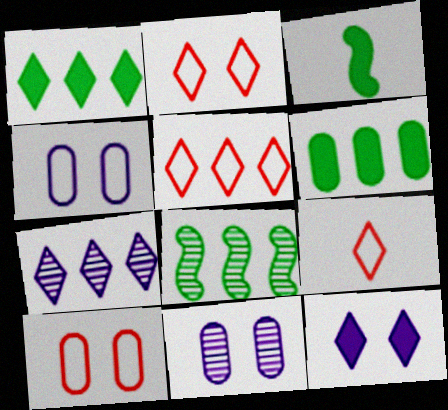[[1, 5, 7], 
[2, 5, 9], 
[3, 5, 11], 
[3, 7, 10]]